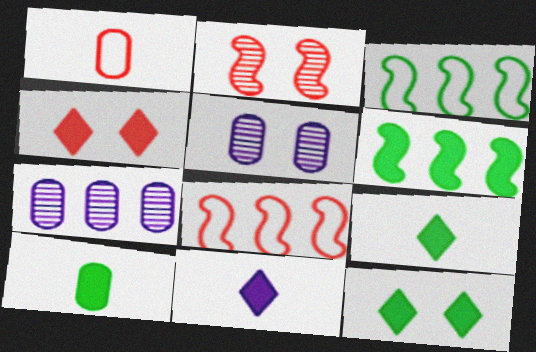[[5, 8, 9], 
[6, 10, 12]]